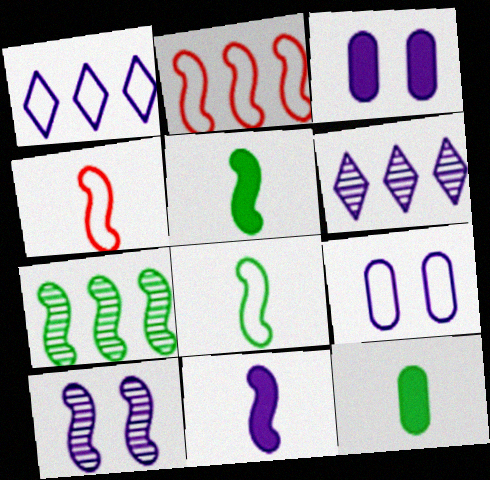[[2, 5, 10], 
[6, 9, 11]]